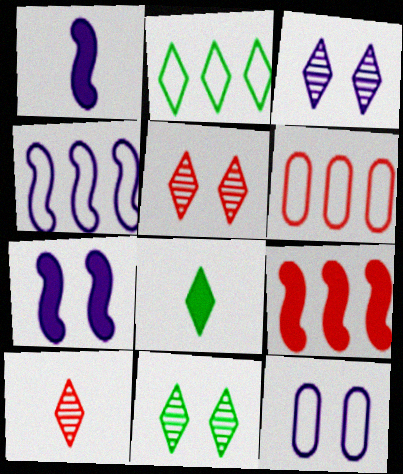[[1, 6, 11], 
[2, 4, 6], 
[2, 8, 11], 
[3, 5, 11], 
[3, 7, 12]]